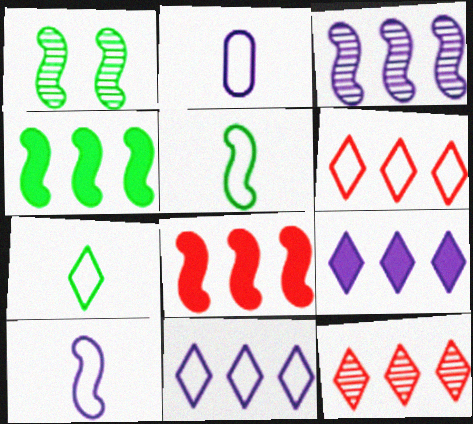[[1, 4, 5], 
[1, 8, 10]]